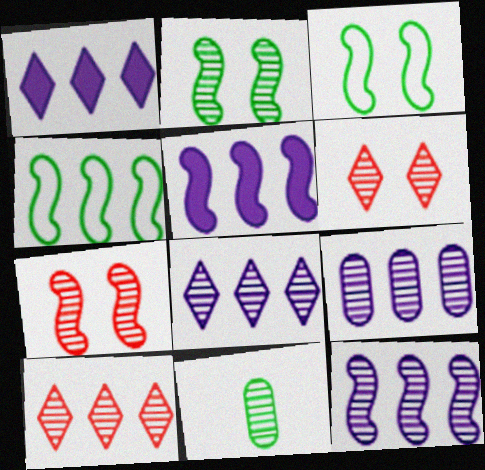[[6, 11, 12], 
[7, 8, 11], 
[8, 9, 12]]